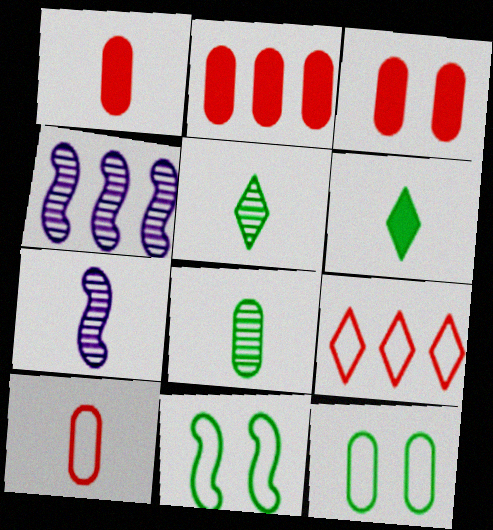[[1, 2, 3], 
[6, 7, 10]]